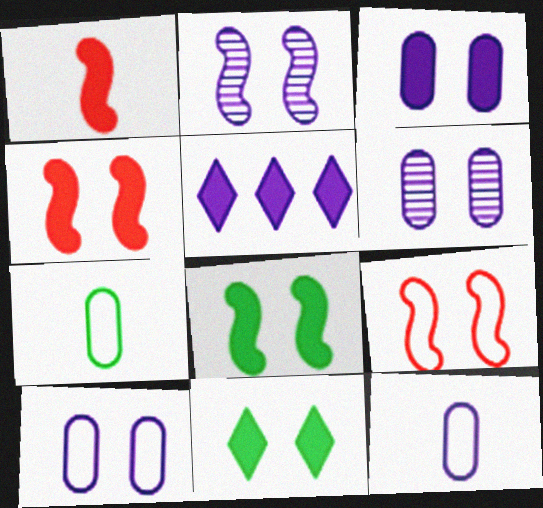[[2, 5, 12], 
[2, 8, 9], 
[3, 4, 11], 
[3, 6, 10], 
[6, 9, 11]]